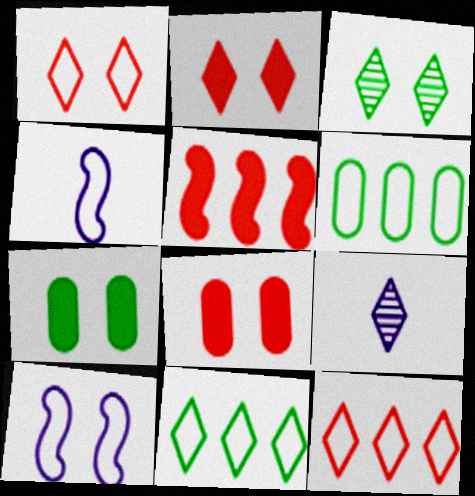[[1, 4, 6], 
[2, 9, 11], 
[3, 8, 10]]